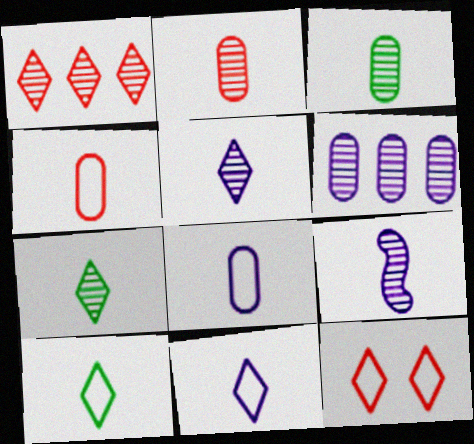[[2, 7, 9]]